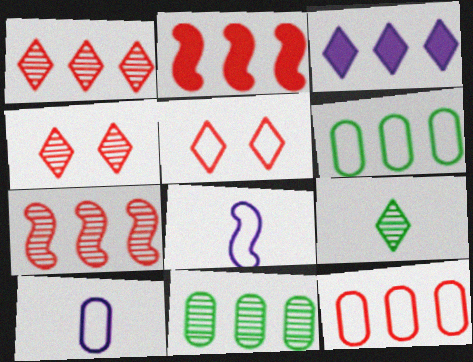[[1, 2, 12], 
[3, 5, 9], 
[3, 6, 7], 
[5, 6, 8]]